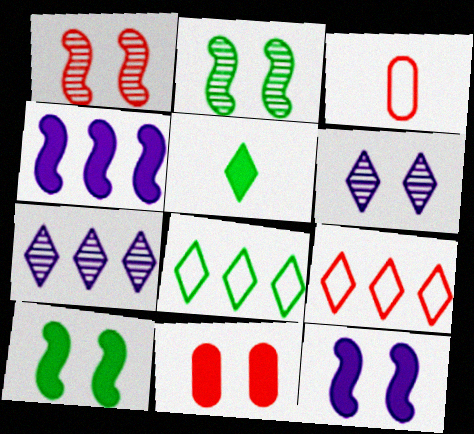[[3, 7, 10], 
[4, 5, 11], 
[5, 6, 9]]